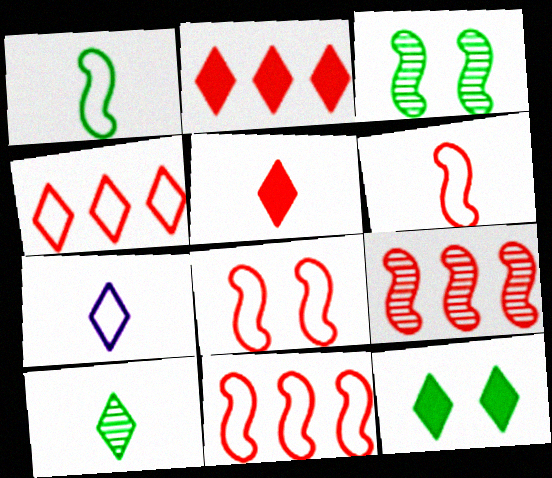[[5, 7, 10], 
[6, 8, 11]]